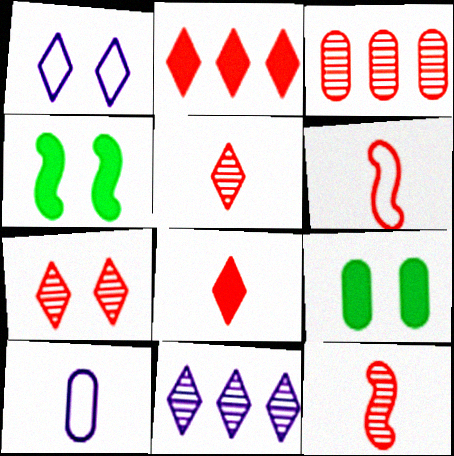[[3, 7, 12], 
[3, 9, 10], 
[6, 9, 11]]